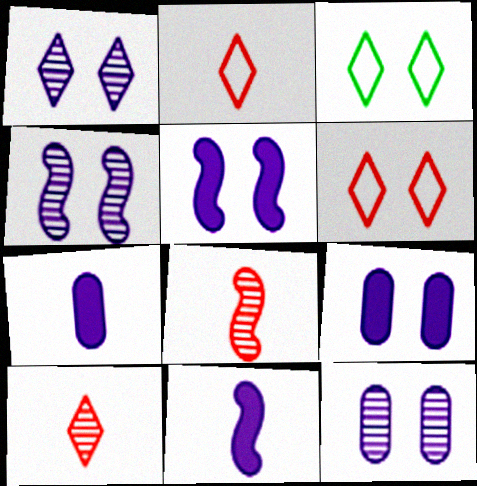[[1, 4, 12]]